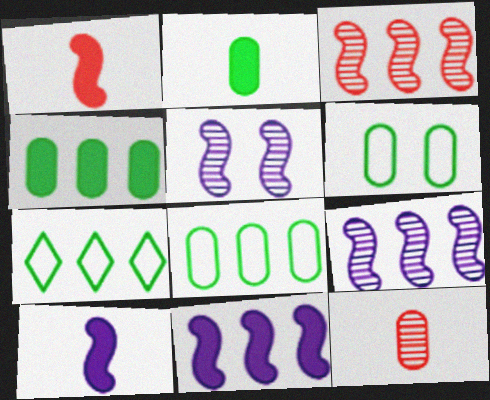[]